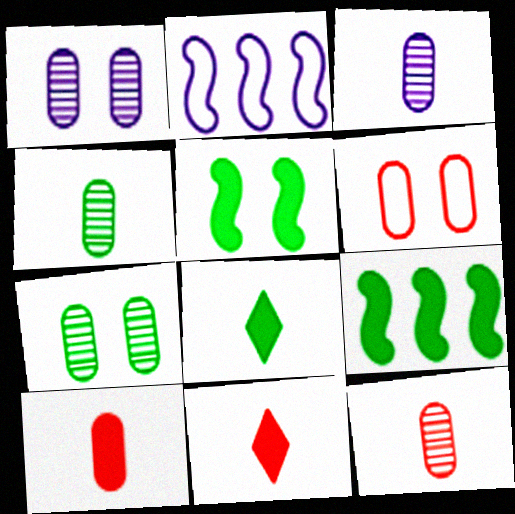[[2, 7, 11], 
[3, 4, 12]]